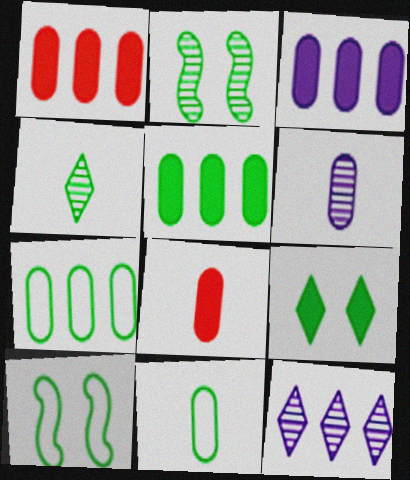[[1, 3, 5], 
[4, 5, 10], 
[6, 8, 11], 
[8, 10, 12]]